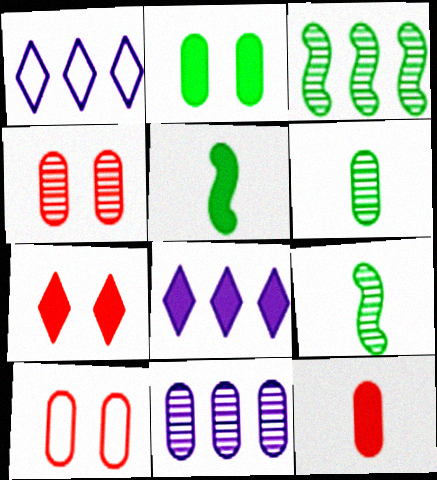[[1, 4, 5], 
[4, 6, 11], 
[8, 9, 10]]